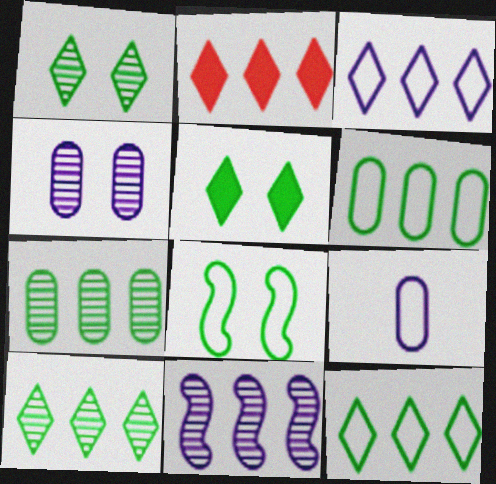[[2, 3, 10], 
[2, 6, 11]]